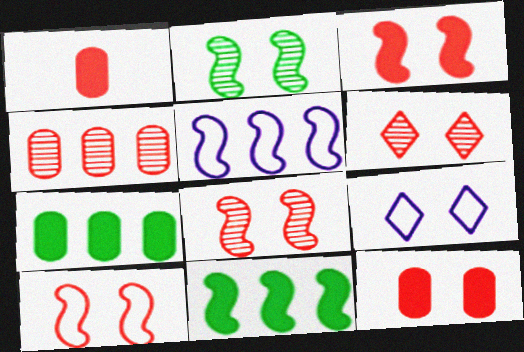[[2, 9, 12], 
[3, 8, 10], 
[6, 10, 12]]